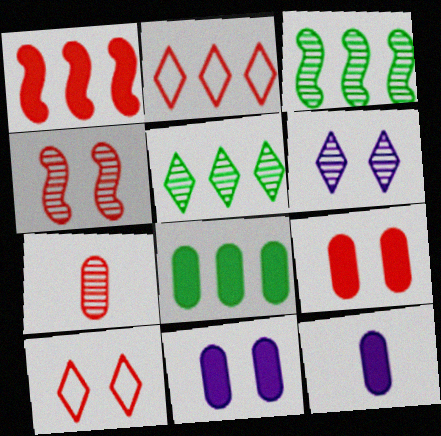[[1, 7, 10], 
[3, 6, 7], 
[3, 10, 12], 
[4, 9, 10], 
[8, 9, 12]]